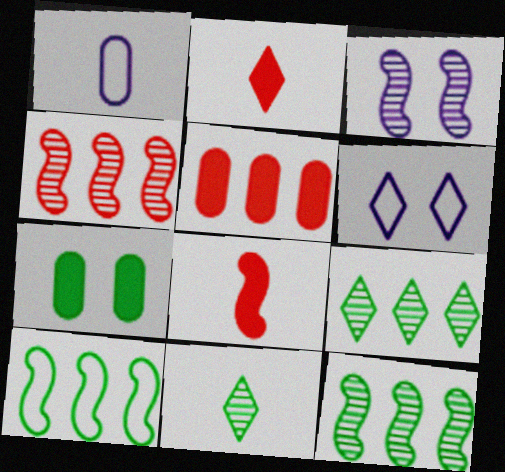[[1, 8, 11], 
[2, 6, 9], 
[3, 8, 10], 
[7, 10, 11]]